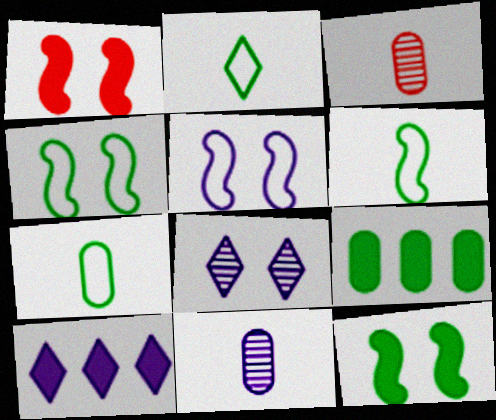[[2, 6, 7], 
[3, 4, 10], 
[5, 10, 11]]